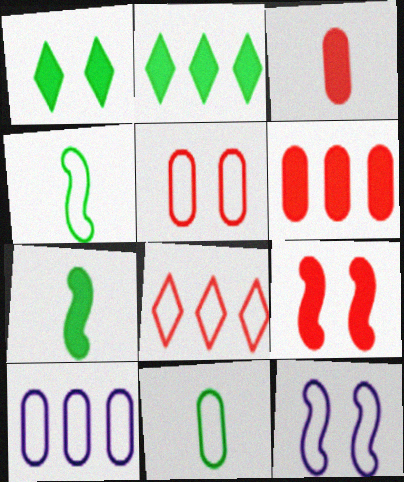[[5, 10, 11], 
[8, 11, 12]]